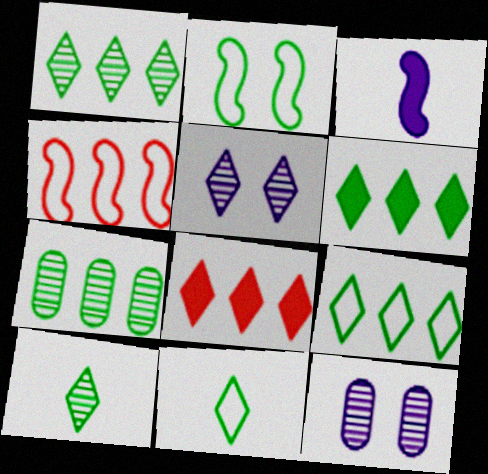[[1, 6, 9], 
[5, 8, 11]]